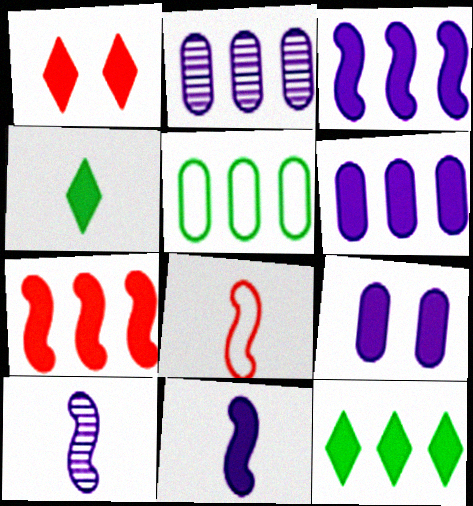[[1, 5, 10], 
[4, 7, 9], 
[6, 7, 12]]